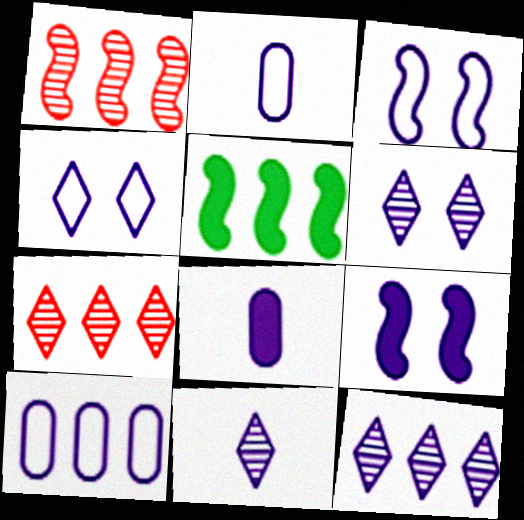[[2, 9, 12], 
[3, 8, 12], 
[5, 7, 10], 
[6, 11, 12], 
[9, 10, 11]]